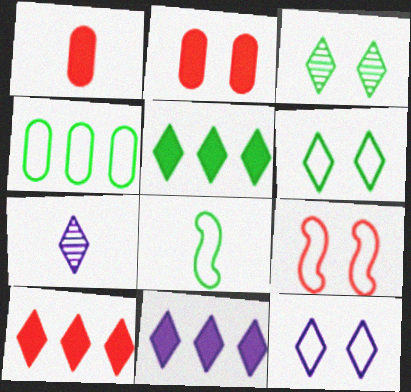[[1, 7, 8], 
[4, 6, 8], 
[5, 10, 11], 
[6, 7, 10], 
[7, 11, 12]]